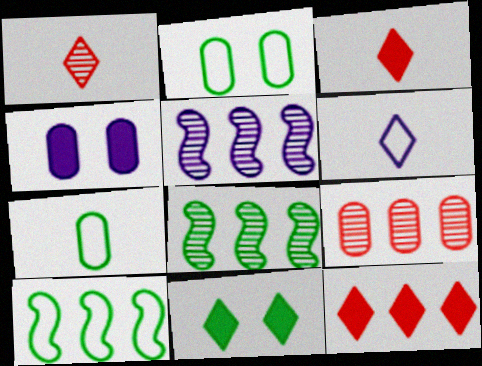[[1, 4, 10], 
[2, 3, 5], 
[4, 5, 6], 
[4, 7, 9], 
[7, 8, 11]]